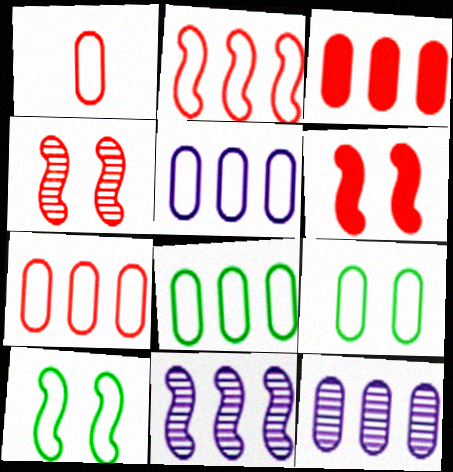[[1, 5, 9], 
[3, 8, 12], 
[5, 7, 8]]